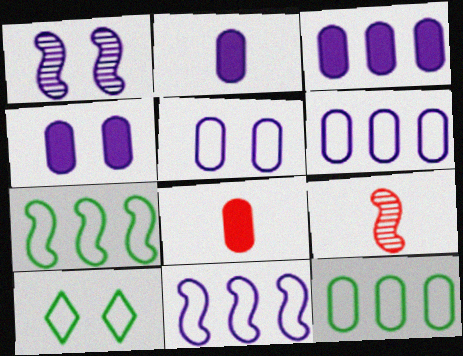[[2, 3, 4], 
[3, 9, 10]]